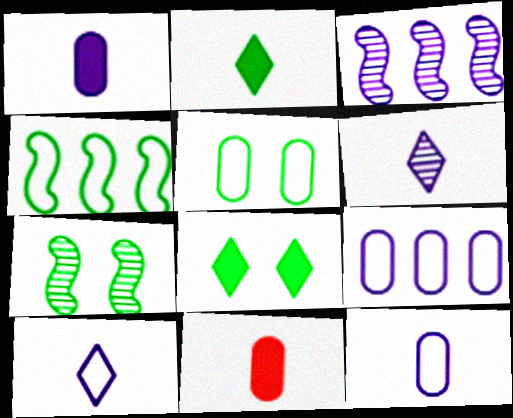[[5, 7, 8]]